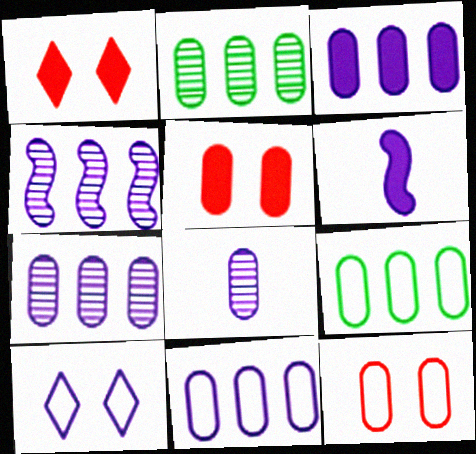[[3, 7, 11], 
[5, 8, 9], 
[6, 7, 10]]